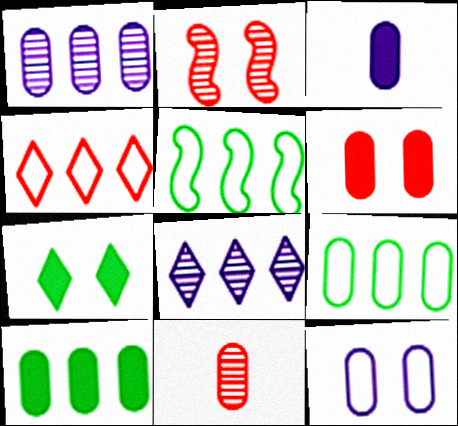[[1, 3, 12], 
[2, 7, 12], 
[3, 6, 10], 
[10, 11, 12]]